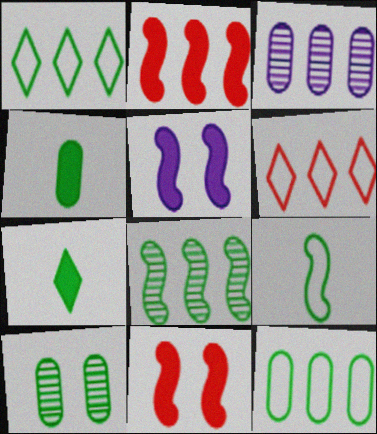[[1, 2, 3], 
[4, 10, 12]]